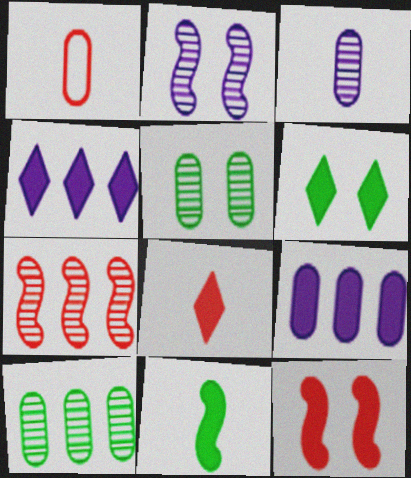[[1, 5, 9], 
[4, 6, 8]]